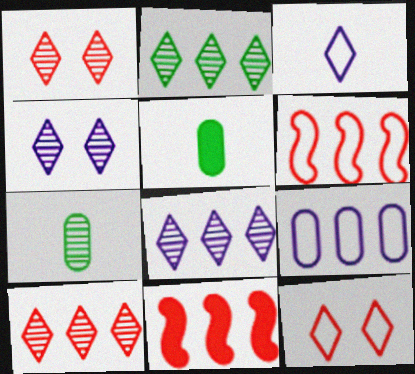[[2, 8, 10], 
[2, 9, 11], 
[4, 5, 6]]